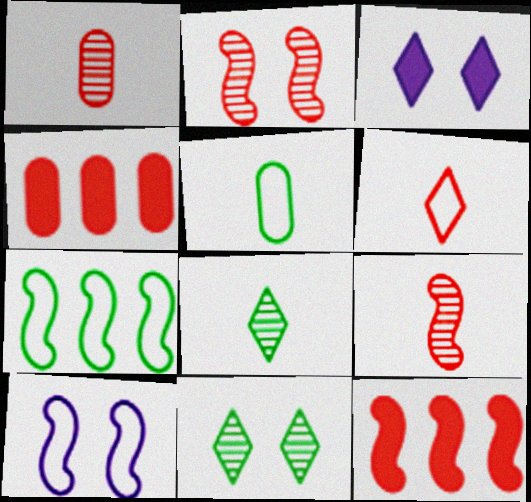[[1, 3, 7], 
[2, 4, 6], 
[4, 8, 10]]